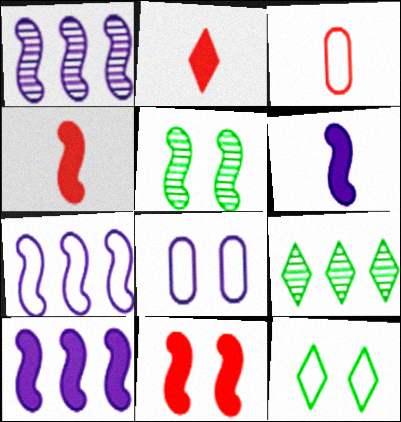[[1, 7, 10], 
[3, 7, 12], 
[4, 5, 7], 
[4, 8, 9]]